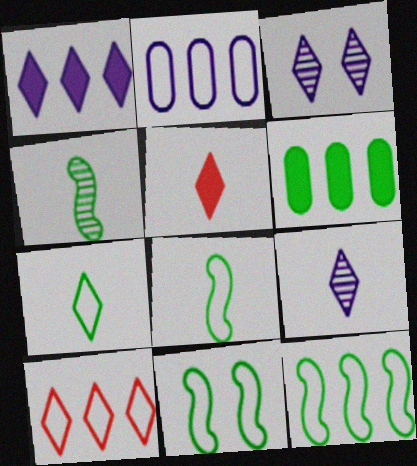[[2, 10, 12], 
[5, 7, 9], 
[8, 11, 12]]